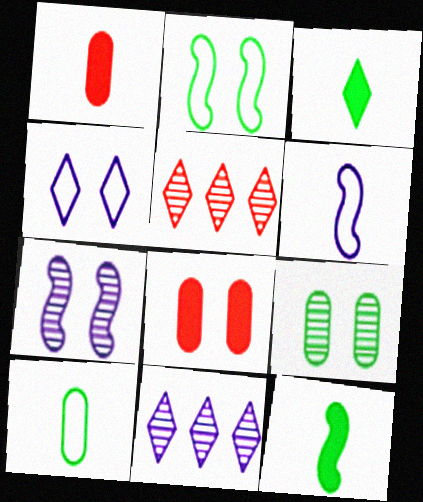[[1, 2, 11], 
[3, 4, 5]]